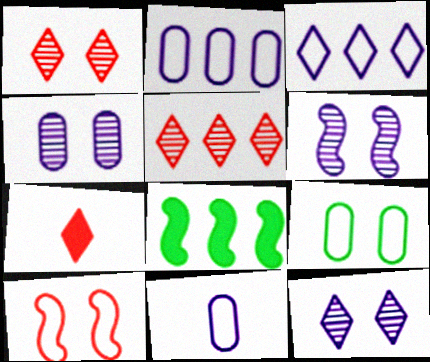[[1, 8, 11], 
[2, 5, 8], 
[4, 6, 12]]